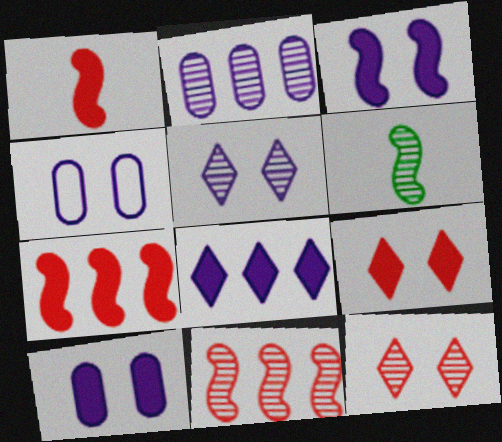[[2, 6, 12], 
[3, 4, 5]]